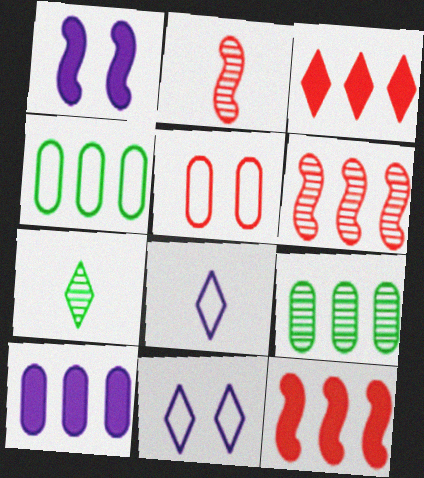[[2, 3, 5], 
[3, 7, 11]]